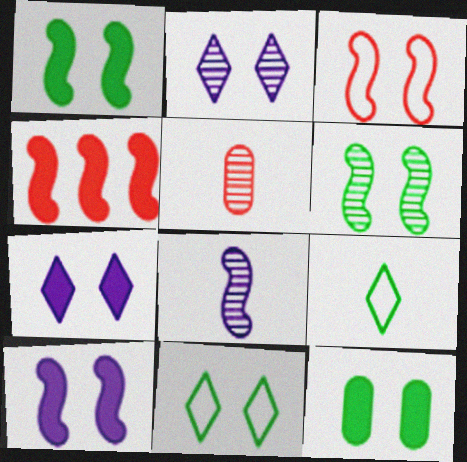[[2, 3, 12], 
[3, 6, 10], 
[6, 11, 12]]